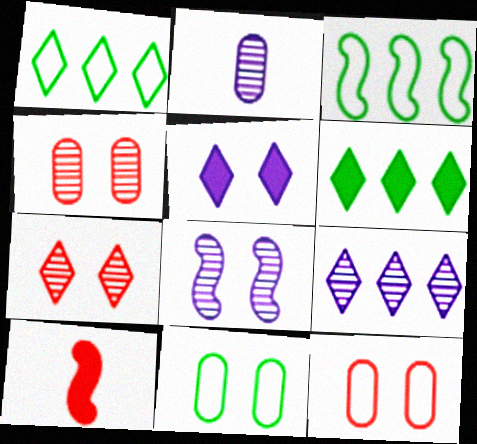[[2, 8, 9], 
[3, 8, 10], 
[9, 10, 11]]